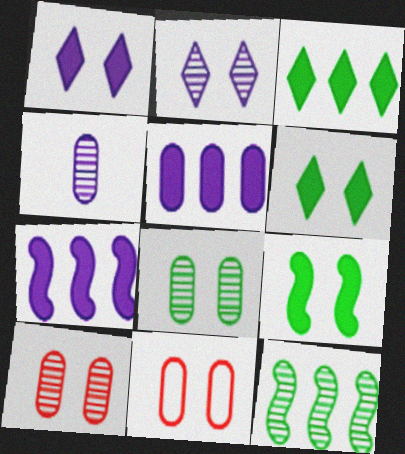[[2, 9, 11]]